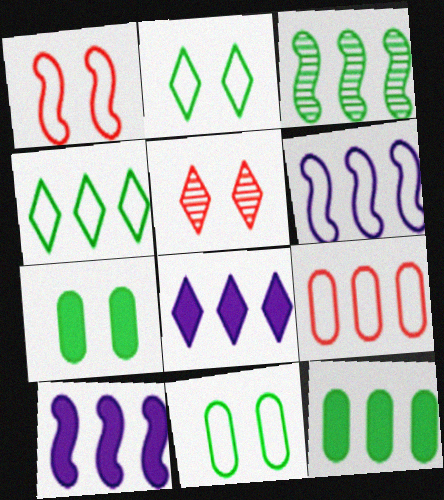[[3, 4, 12], 
[3, 8, 9], 
[4, 6, 9]]